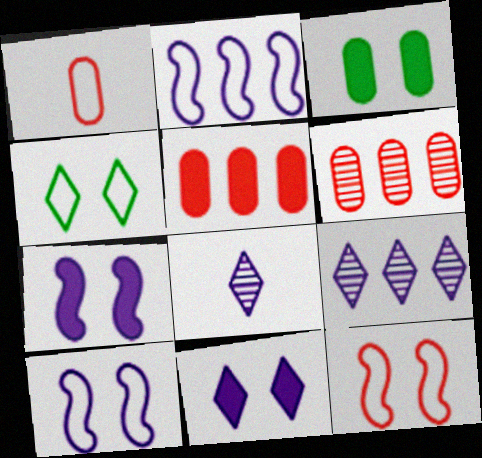[[1, 2, 4]]